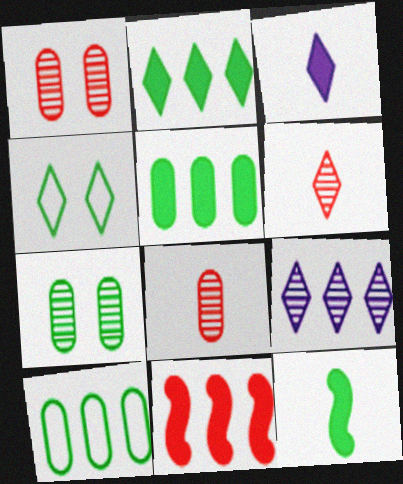[[9, 10, 11]]